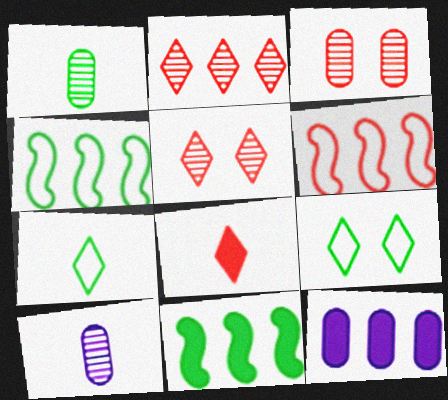[[1, 9, 11], 
[2, 4, 12], 
[3, 6, 8]]